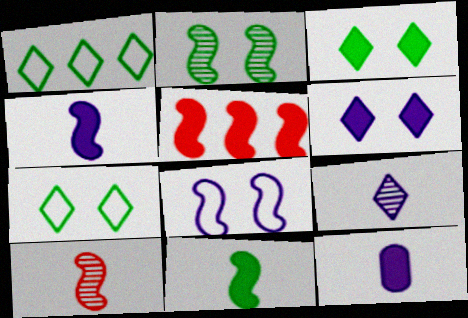[[3, 5, 12]]